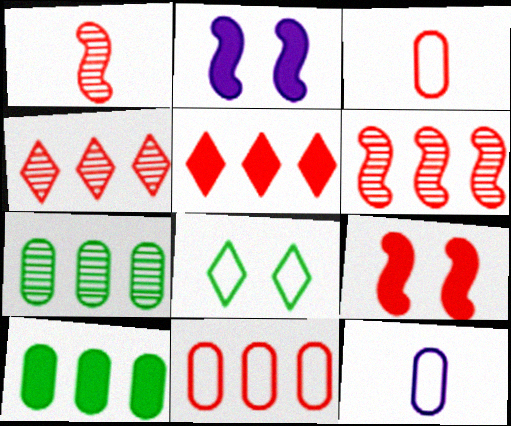[[3, 4, 9], 
[5, 6, 11]]